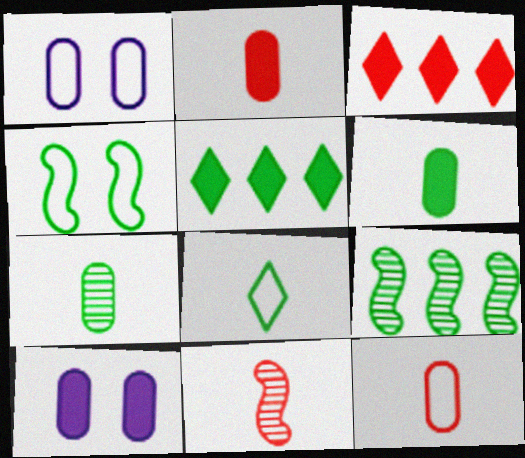[[1, 5, 11], 
[4, 5, 7]]